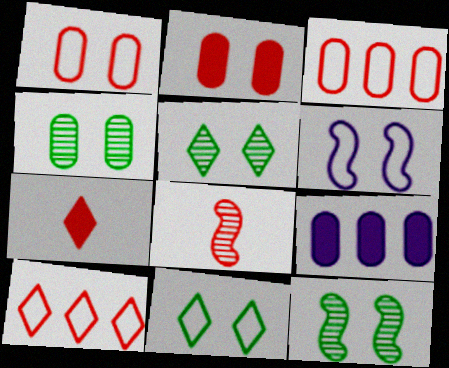[[1, 6, 11], 
[2, 5, 6], 
[2, 8, 10], 
[4, 5, 12], 
[8, 9, 11]]